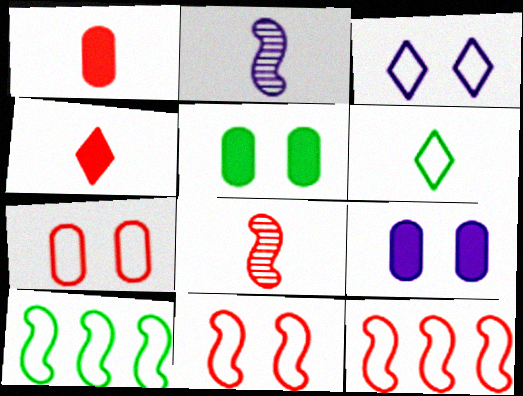[[1, 2, 6]]